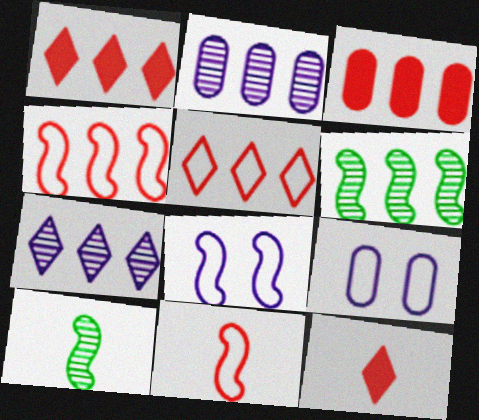[[1, 9, 10], 
[6, 9, 12]]